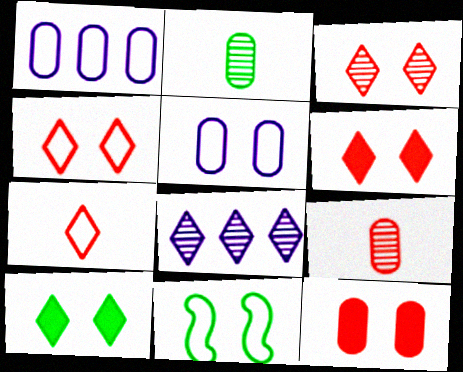[[1, 2, 12], 
[1, 7, 11], 
[3, 4, 6], 
[4, 5, 11], 
[7, 8, 10]]